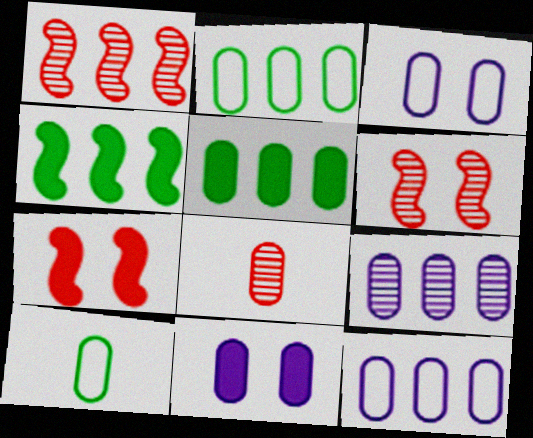[[2, 8, 11], 
[3, 5, 8]]